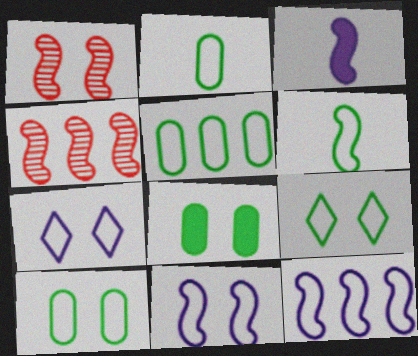[[1, 7, 8], 
[2, 5, 10], 
[5, 6, 9]]